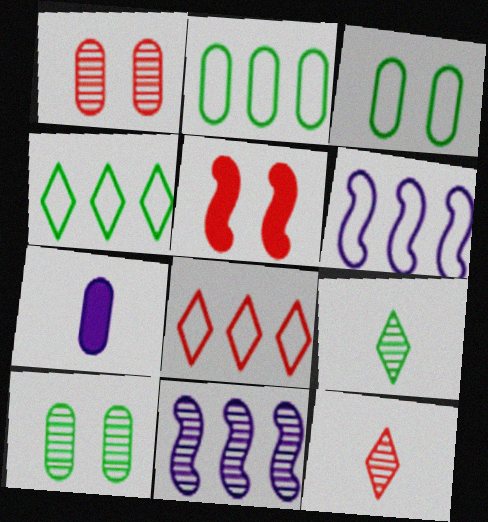[[1, 2, 7], 
[1, 9, 11], 
[2, 6, 8], 
[10, 11, 12]]